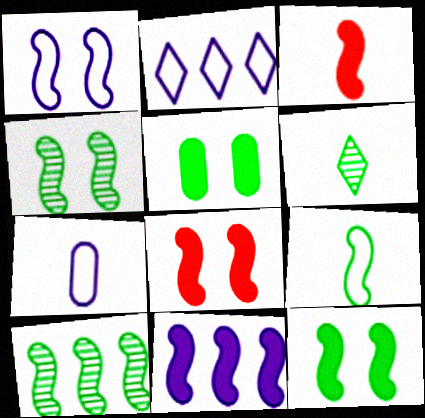[[1, 2, 7], 
[1, 3, 10], 
[1, 4, 8], 
[3, 6, 7], 
[3, 11, 12], 
[9, 10, 12]]